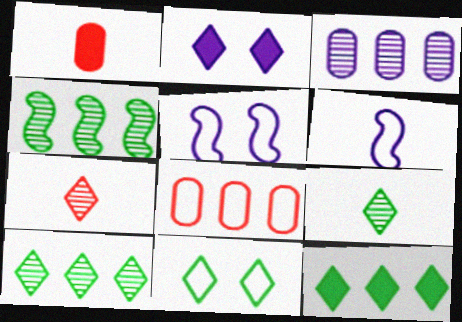[[1, 5, 10], 
[1, 6, 9], 
[2, 3, 6], 
[6, 8, 11], 
[9, 11, 12]]